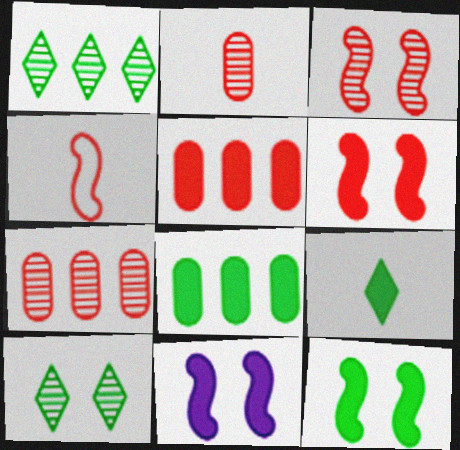[[5, 9, 11], 
[6, 11, 12], 
[8, 9, 12]]